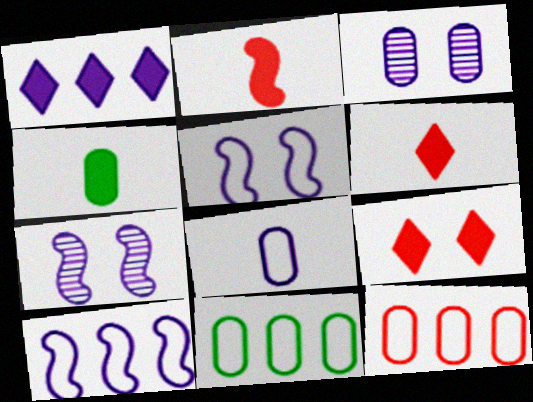[[1, 7, 8], 
[3, 4, 12], 
[6, 7, 11]]